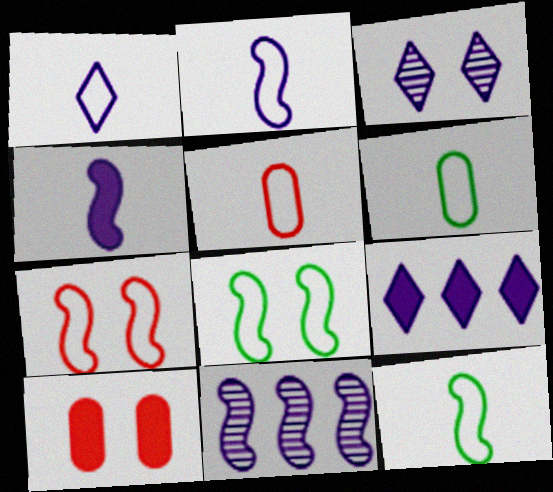[[1, 3, 9], 
[1, 5, 12], 
[3, 8, 10]]